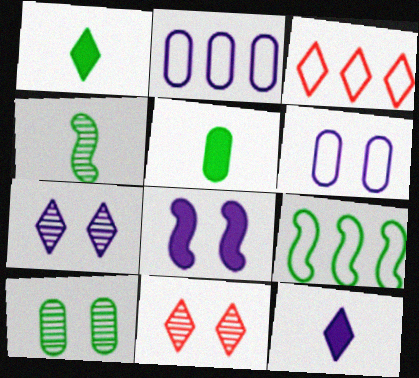[[1, 3, 7], 
[1, 9, 10], 
[2, 3, 9], 
[6, 7, 8]]